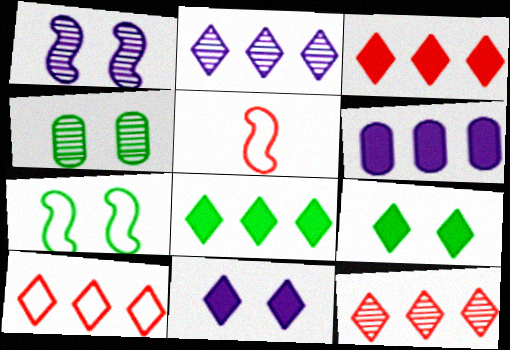[[2, 8, 10], 
[3, 10, 12], 
[4, 7, 9]]